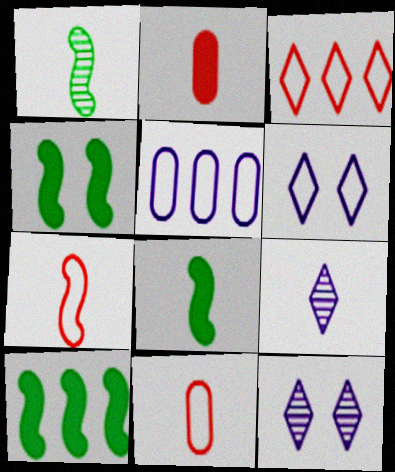[[4, 8, 10], 
[8, 9, 11], 
[10, 11, 12]]